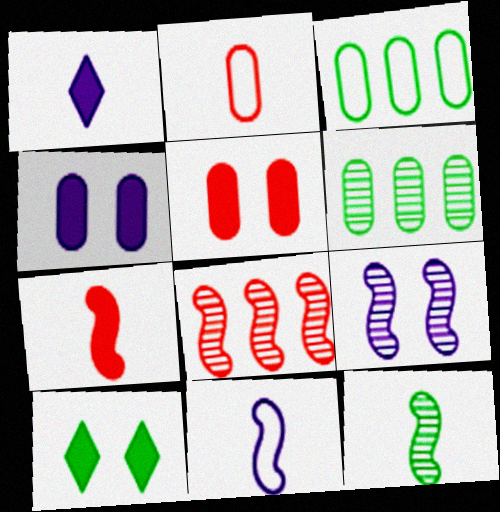[[1, 2, 12], 
[2, 4, 6], 
[3, 10, 12], 
[7, 11, 12], 
[8, 9, 12]]